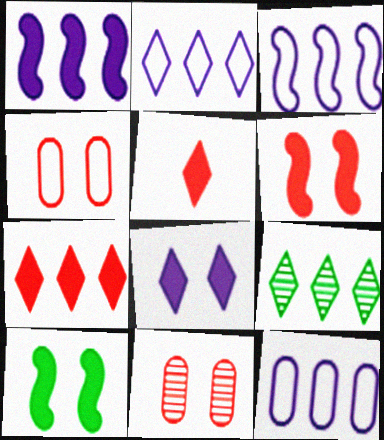[[2, 3, 12], 
[2, 7, 9]]